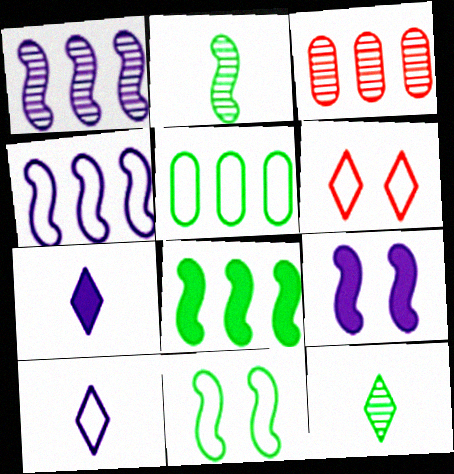[[2, 8, 11], 
[3, 7, 11]]